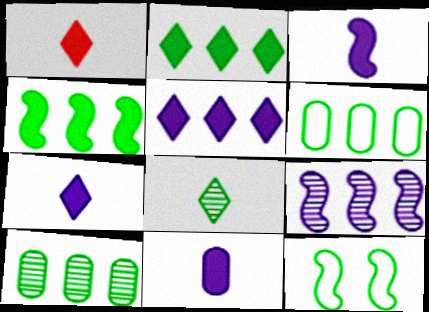[[3, 7, 11]]